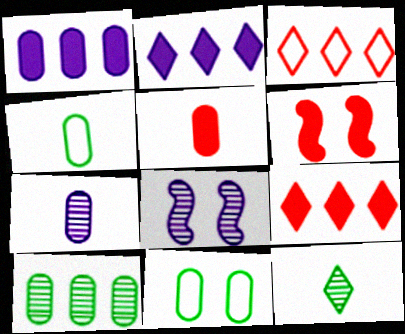[[4, 5, 7], 
[4, 8, 9], 
[5, 6, 9]]